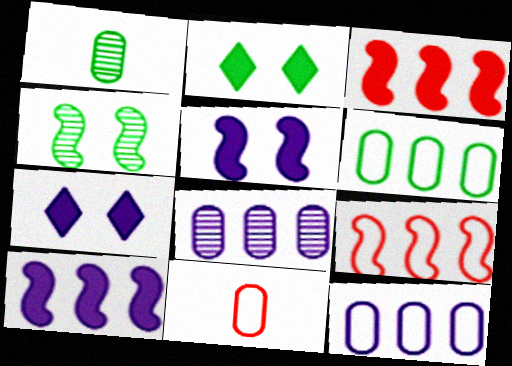[[1, 7, 9]]